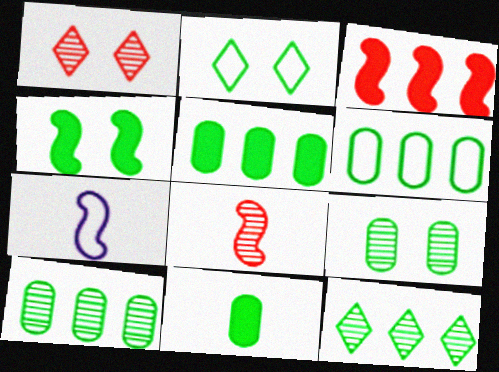[[1, 5, 7], 
[2, 4, 9], 
[5, 6, 10], 
[6, 9, 11]]